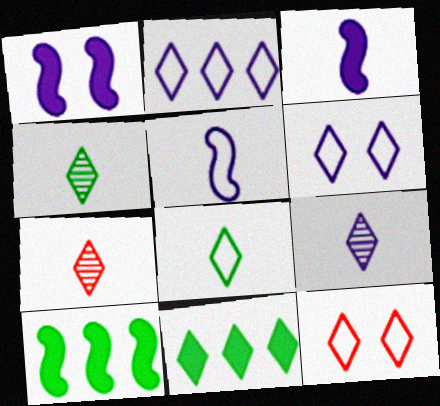[[2, 8, 12], 
[4, 7, 9], 
[6, 7, 11], 
[9, 11, 12]]